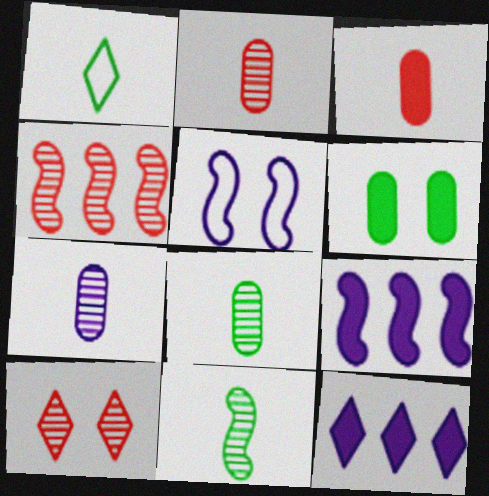[[1, 10, 12], 
[2, 4, 10], 
[2, 7, 8], 
[5, 6, 10], 
[5, 7, 12]]